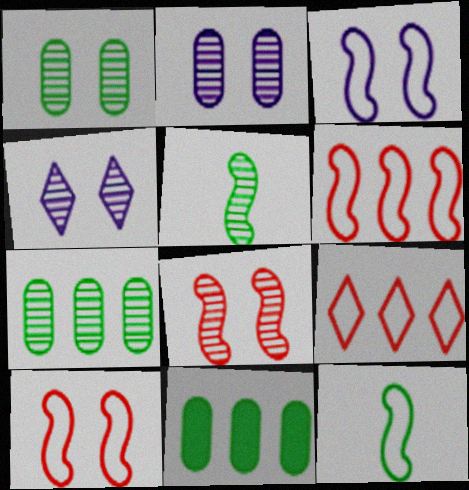[[1, 4, 8], 
[3, 6, 12]]